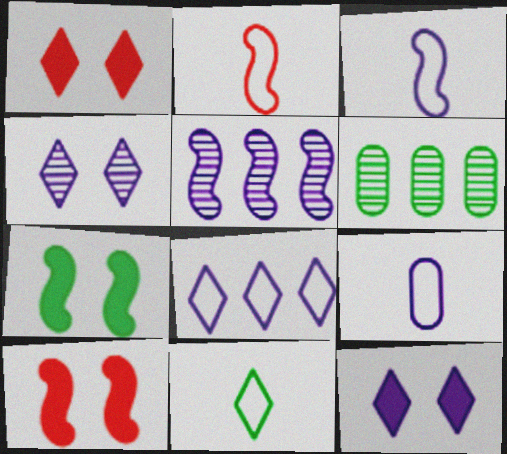[[1, 3, 6], 
[2, 5, 7], 
[2, 6, 12], 
[2, 9, 11], 
[5, 9, 12], 
[6, 7, 11]]